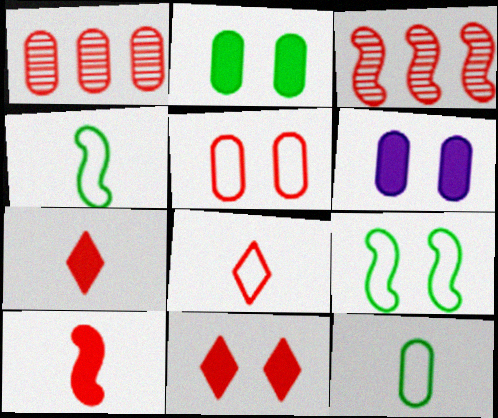[[1, 6, 12], 
[3, 5, 7]]